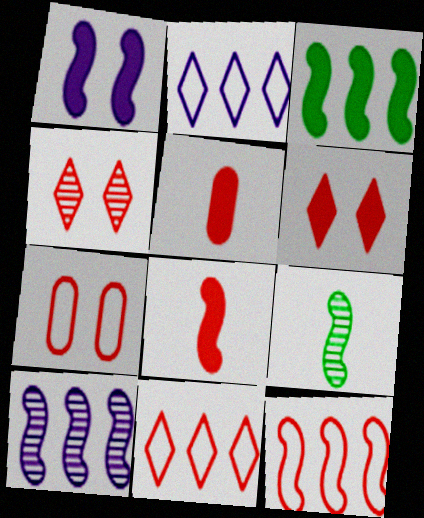[[1, 3, 8], 
[1, 9, 12], 
[3, 10, 12], 
[4, 5, 12]]